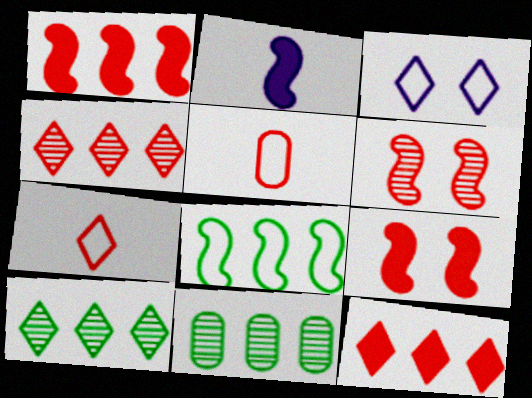[[2, 6, 8], 
[3, 5, 8], 
[4, 5, 9], 
[5, 6, 12]]